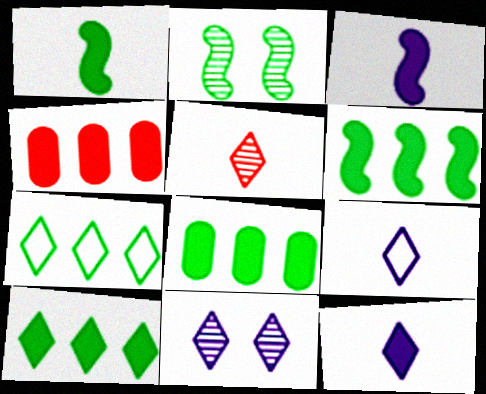[[2, 4, 9], 
[6, 8, 10]]